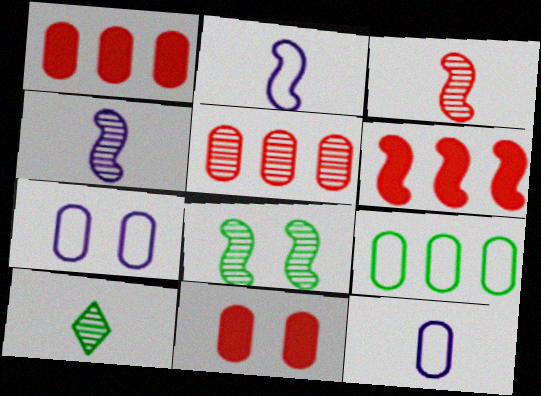[[2, 6, 8], 
[6, 7, 10]]